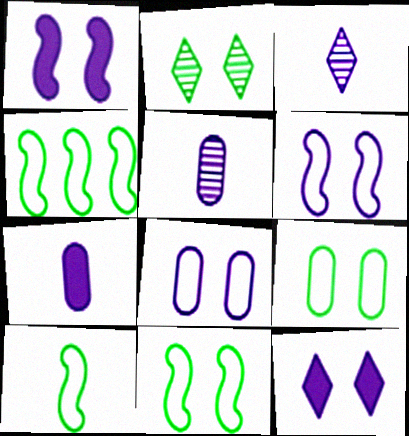[[4, 10, 11]]